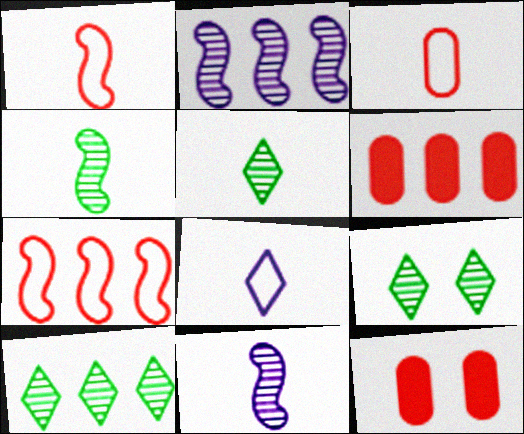[[5, 9, 10]]